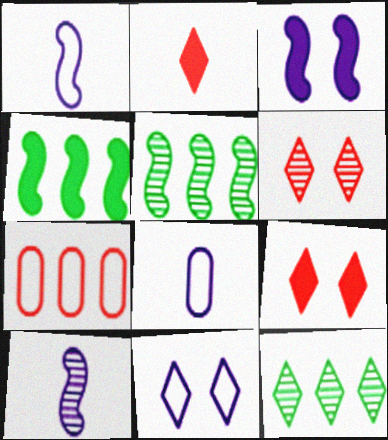[[2, 11, 12], 
[4, 6, 8], 
[5, 8, 9]]